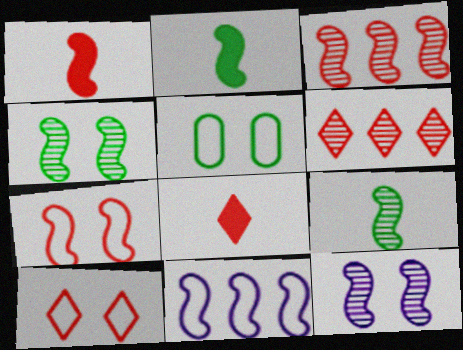[[1, 3, 7], 
[1, 4, 11], 
[3, 9, 12], 
[6, 8, 10]]